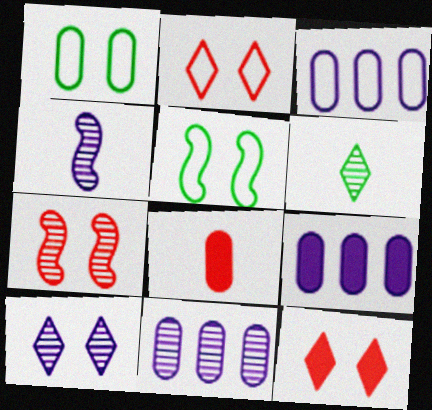[[1, 8, 11], 
[3, 9, 11], 
[4, 10, 11], 
[6, 7, 11]]